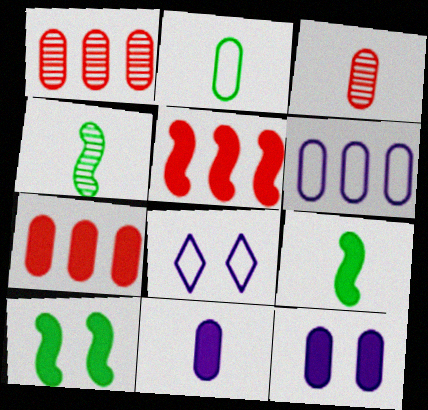[[1, 2, 12], 
[1, 8, 9], 
[2, 3, 11], 
[4, 7, 8]]